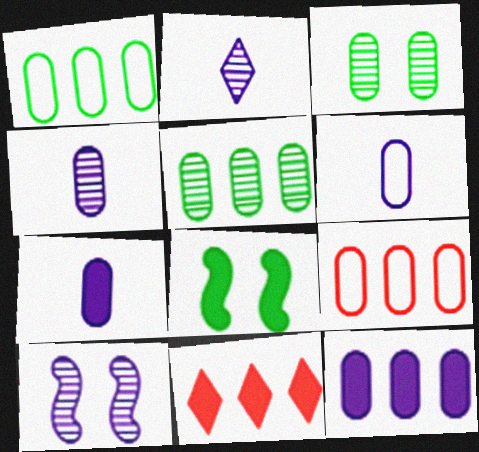[[2, 8, 9], 
[3, 7, 9], 
[4, 6, 7], 
[5, 9, 12], 
[7, 8, 11]]